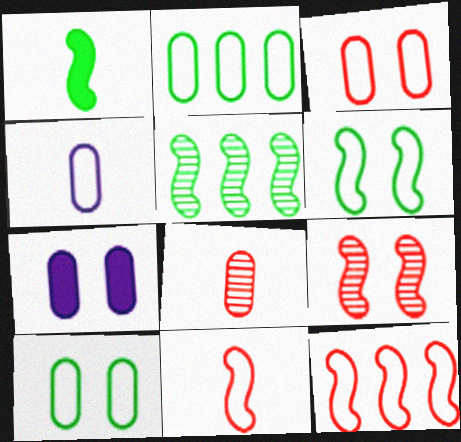[[1, 5, 6], 
[2, 3, 4], 
[2, 7, 8]]